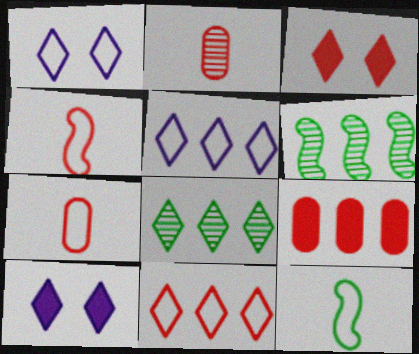[[5, 6, 9], 
[6, 7, 10]]